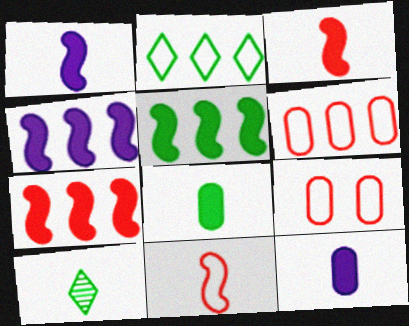[[4, 5, 7], 
[4, 9, 10], 
[10, 11, 12]]